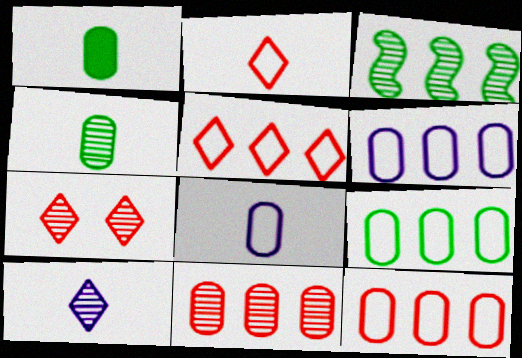[[6, 9, 12]]